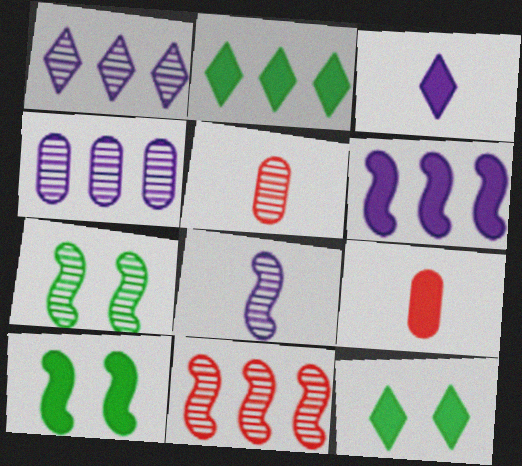[[1, 5, 7], 
[6, 9, 12], 
[7, 8, 11]]